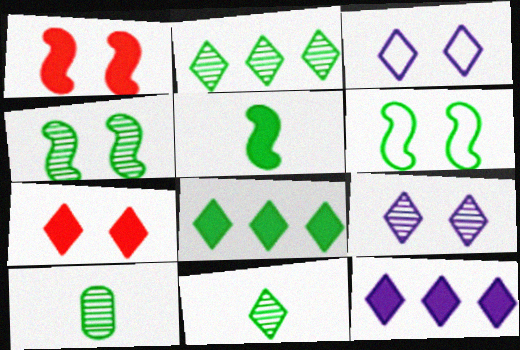[[2, 4, 10], 
[6, 8, 10]]